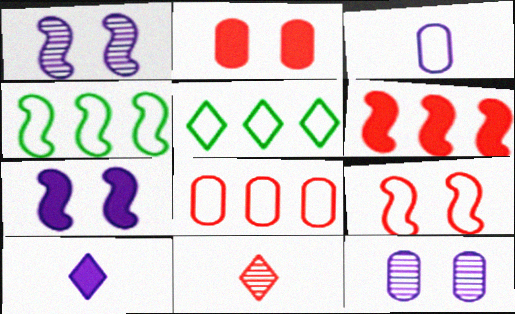[[3, 5, 9]]